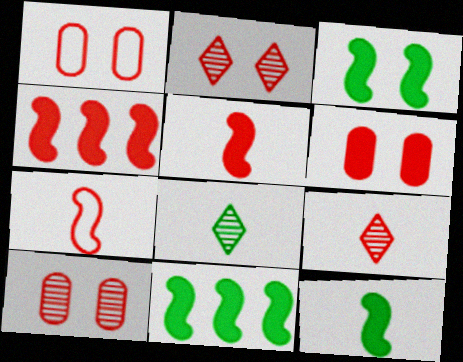[[1, 4, 9], 
[1, 6, 10], 
[3, 11, 12]]